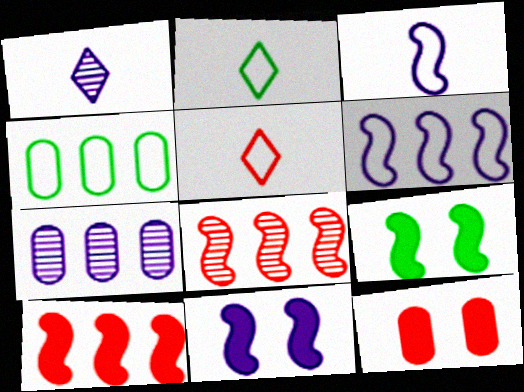[[3, 8, 9], 
[5, 7, 9], 
[5, 8, 12]]